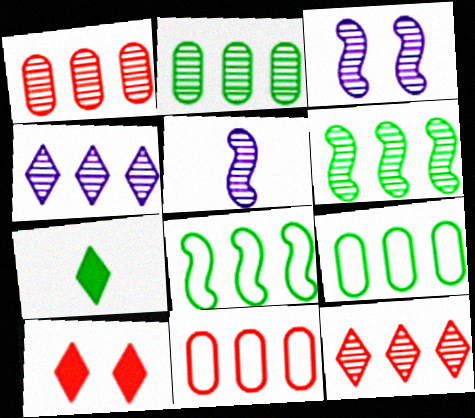[[1, 4, 6], 
[3, 7, 11], 
[5, 9, 10]]